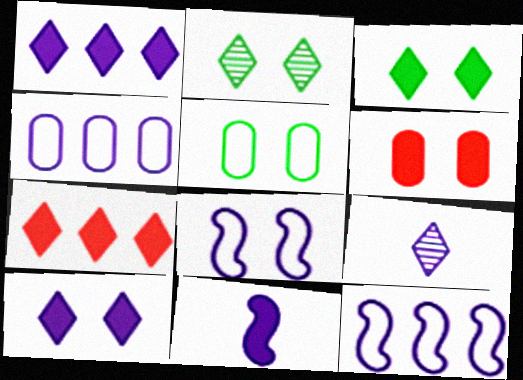[[2, 6, 8]]